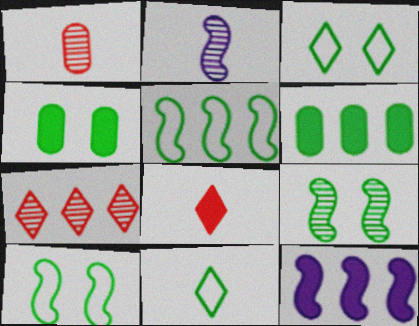[[1, 3, 12], 
[3, 4, 9], 
[4, 8, 12], 
[6, 9, 11]]